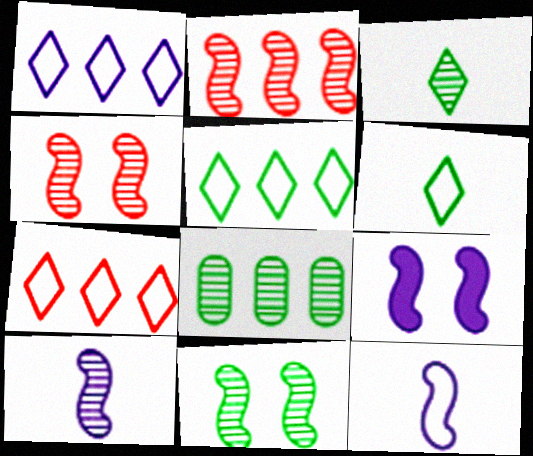[[1, 5, 7], 
[2, 10, 11], 
[3, 8, 11]]